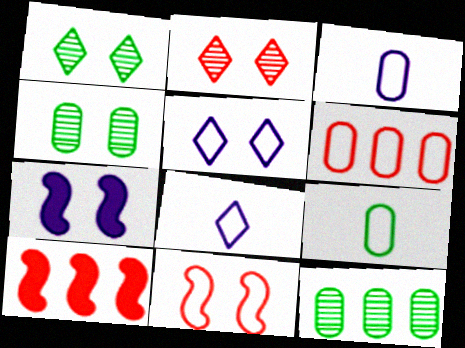[[1, 3, 10], 
[4, 8, 10]]